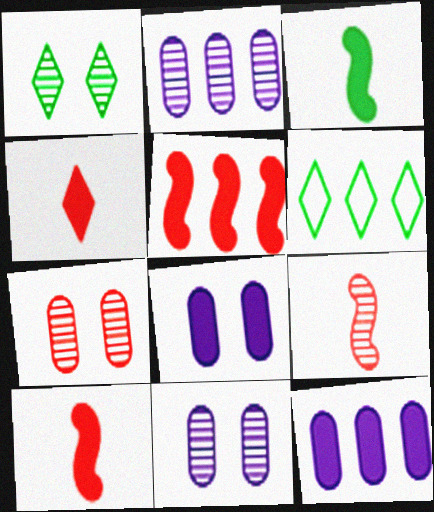[[1, 2, 9], 
[2, 5, 6], 
[6, 8, 9], 
[6, 10, 11]]